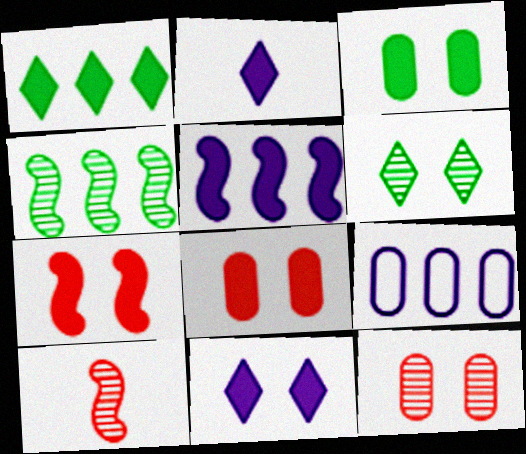[[3, 7, 11]]